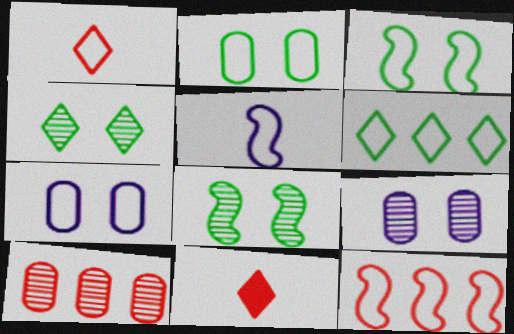[[3, 5, 12]]